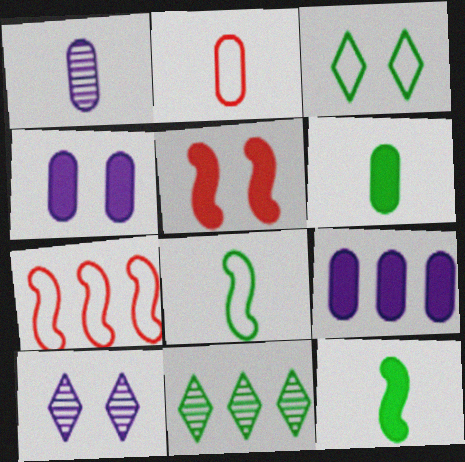[[1, 2, 6], 
[6, 7, 10], 
[7, 9, 11]]